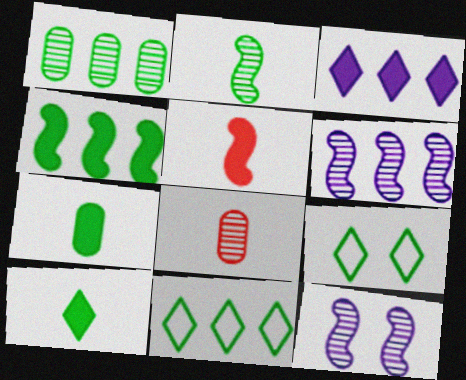[[1, 4, 11]]